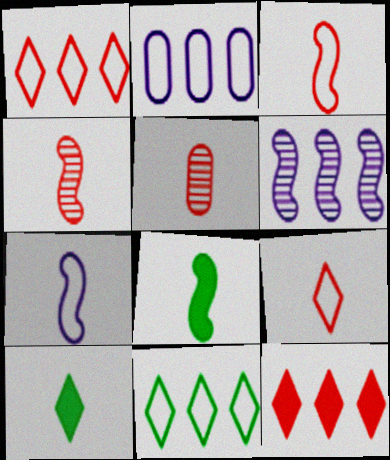[[4, 7, 8], 
[5, 7, 10]]